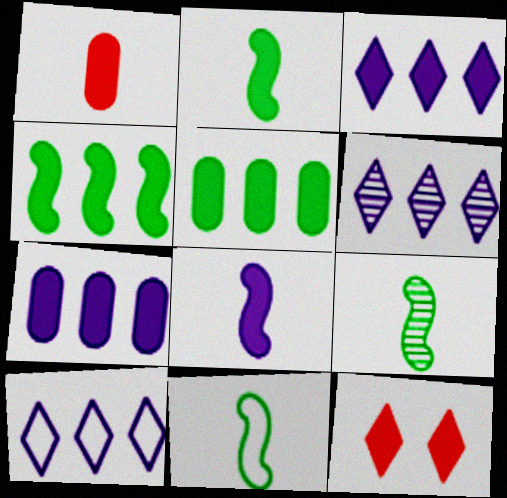[[2, 7, 12], 
[2, 9, 11], 
[3, 6, 10], 
[5, 8, 12]]